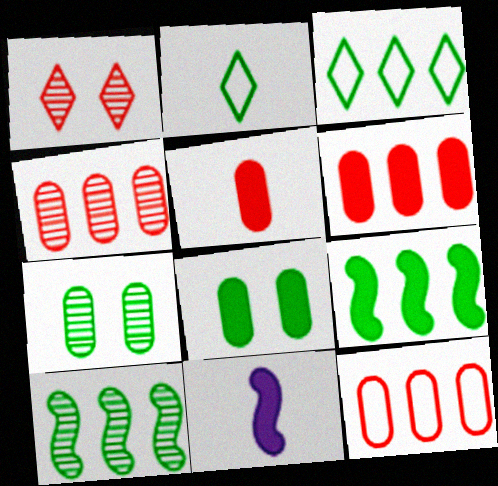[[2, 7, 9], 
[2, 8, 10], 
[4, 6, 12]]